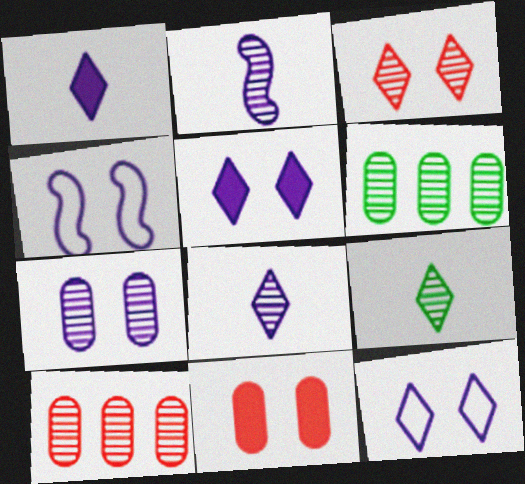[[2, 3, 6], 
[4, 5, 7]]